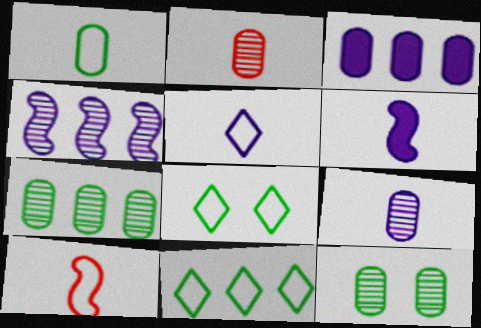[[1, 5, 10], 
[5, 6, 9]]